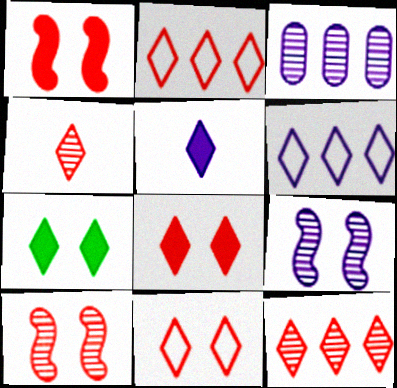[[2, 4, 8], 
[4, 6, 7]]